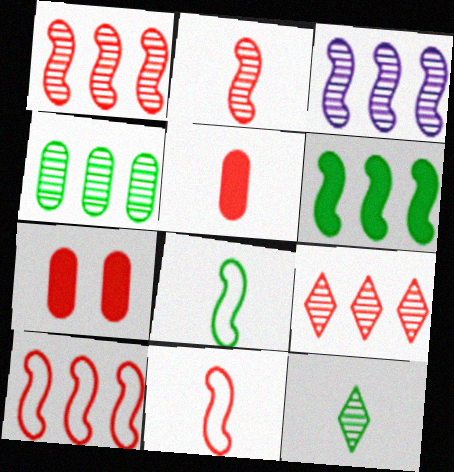[[3, 4, 9], 
[3, 6, 10], 
[7, 9, 11]]